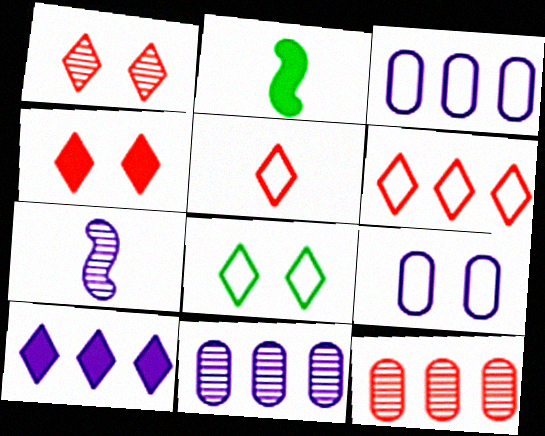[[1, 2, 3], 
[7, 9, 10]]